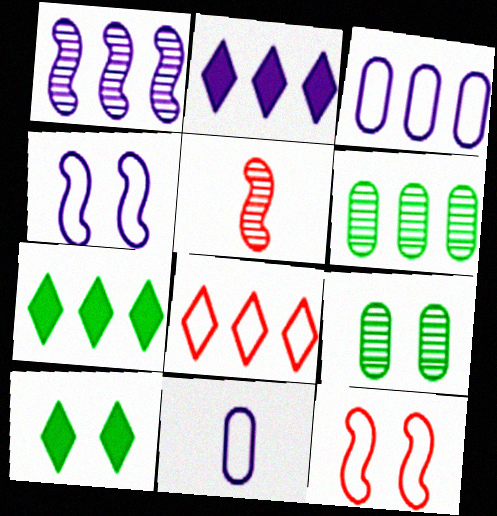[[1, 2, 3], 
[3, 5, 10]]